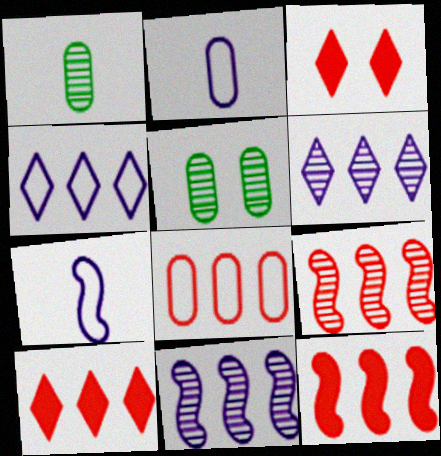[[5, 7, 10], 
[8, 9, 10]]